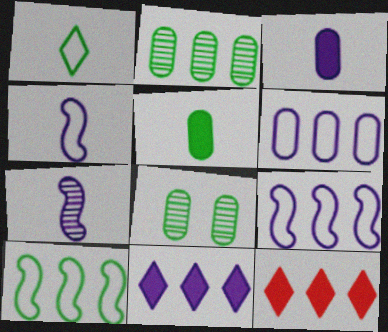[[2, 9, 12], 
[4, 8, 12]]